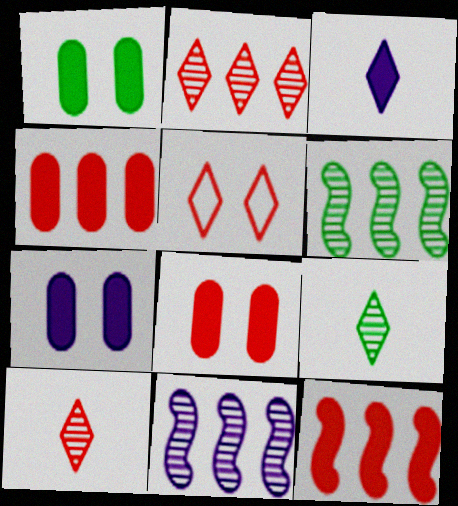[[1, 3, 12], 
[1, 7, 8]]